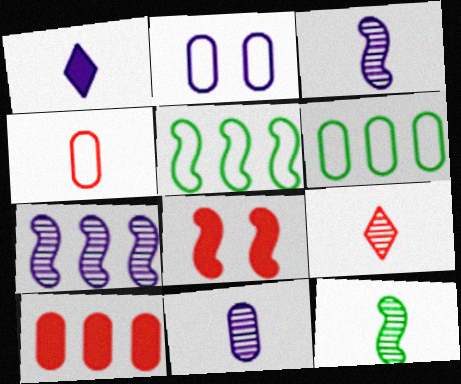[[1, 2, 7], 
[1, 4, 12], 
[2, 4, 6], 
[3, 5, 8], 
[9, 11, 12]]